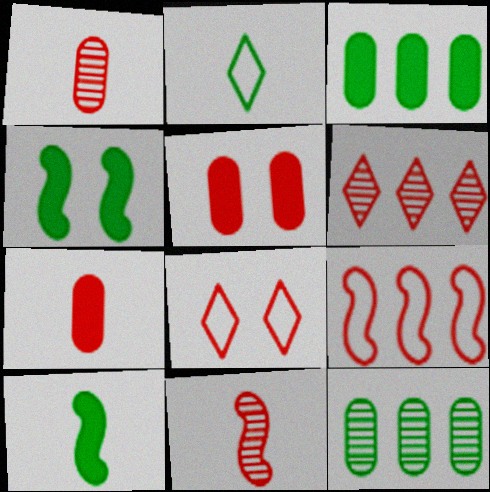[[2, 4, 12]]